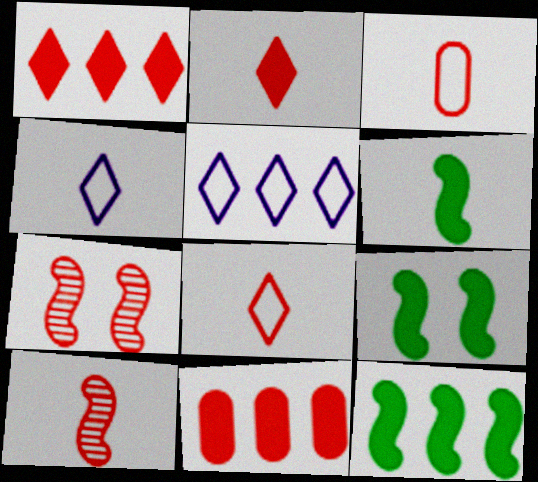[[1, 3, 7], 
[2, 3, 10], 
[6, 9, 12], 
[7, 8, 11]]